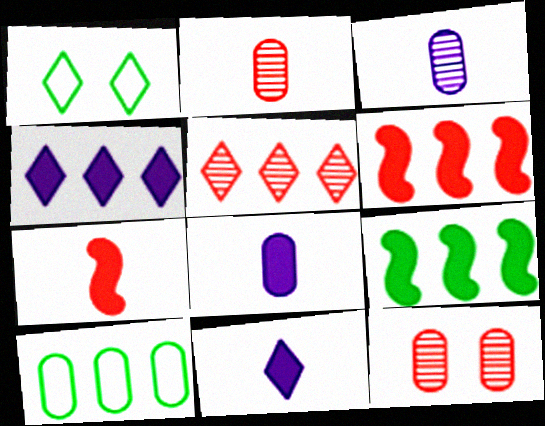[[1, 3, 6], 
[1, 5, 11], 
[8, 10, 12]]